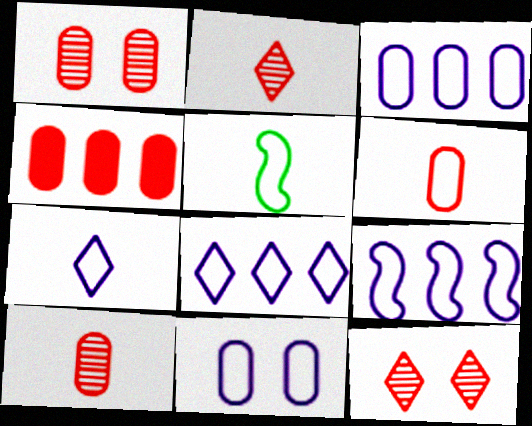[[1, 4, 6], 
[3, 8, 9], 
[5, 6, 7], 
[7, 9, 11]]